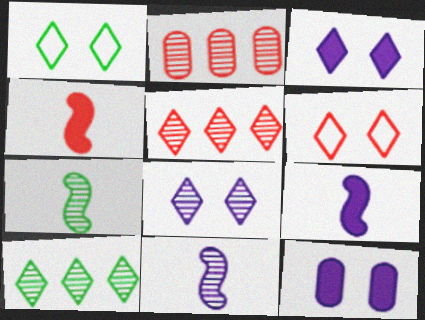[[1, 2, 9], 
[2, 4, 6], 
[2, 7, 8]]